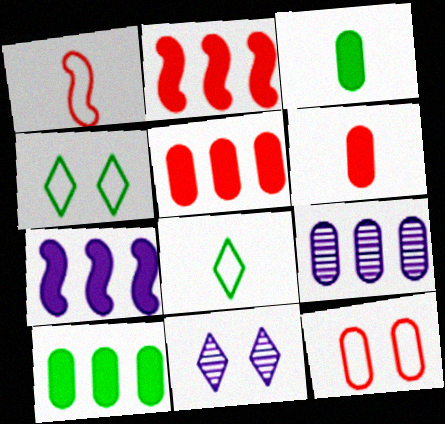[[1, 10, 11], 
[3, 9, 12]]